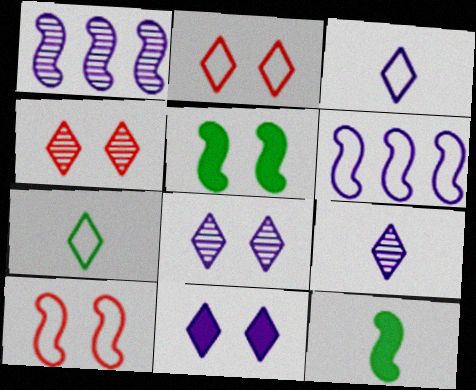[[1, 10, 12]]